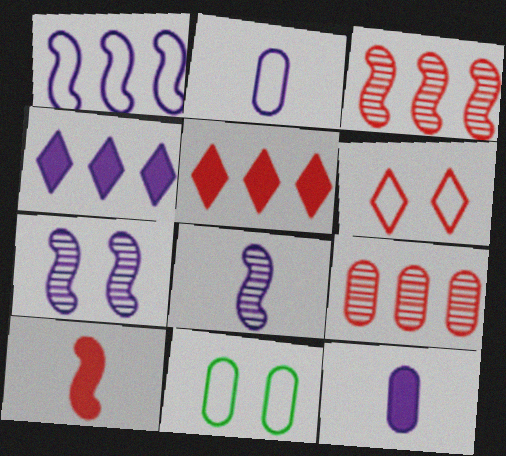[[2, 4, 7], 
[5, 8, 11], 
[6, 9, 10], 
[9, 11, 12]]